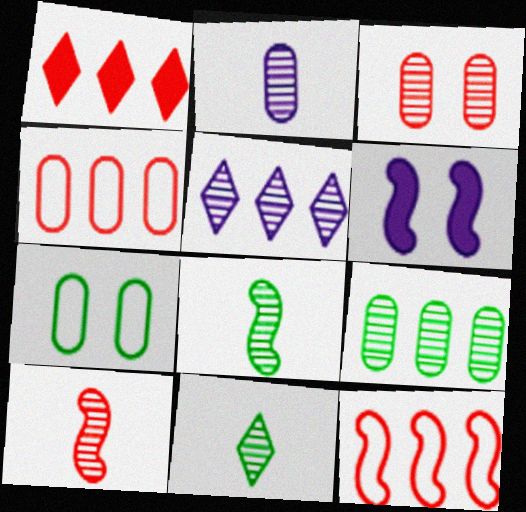[[2, 3, 9], 
[2, 10, 11], 
[3, 5, 8], 
[4, 6, 11], 
[6, 8, 12]]